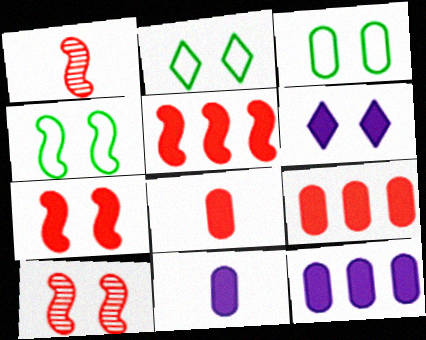[[1, 2, 12], 
[2, 3, 4], 
[3, 6, 10]]